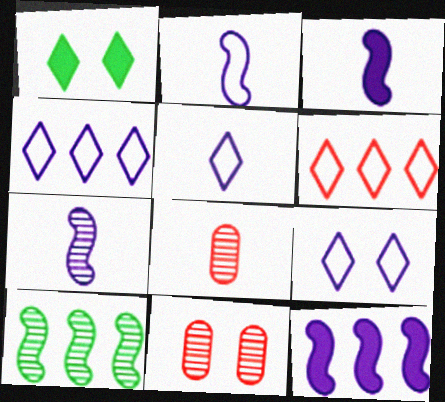[[2, 3, 7], 
[4, 5, 9]]